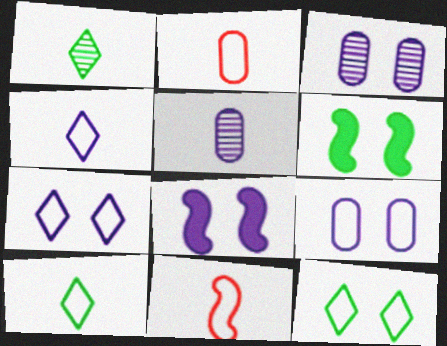[[3, 7, 8]]